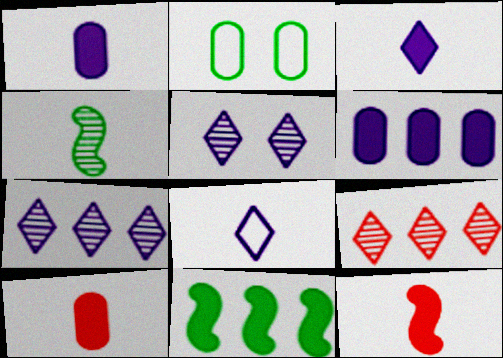[[2, 7, 12], 
[4, 8, 10]]